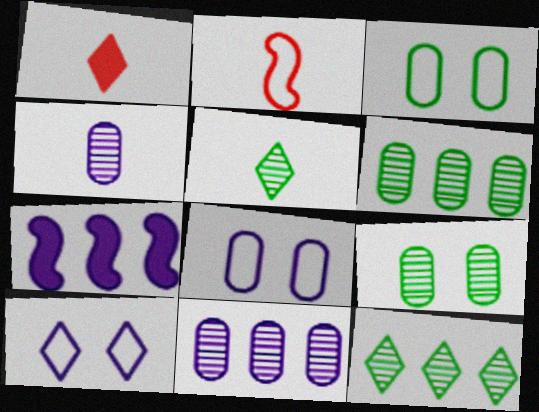[[1, 10, 12], 
[4, 7, 10]]